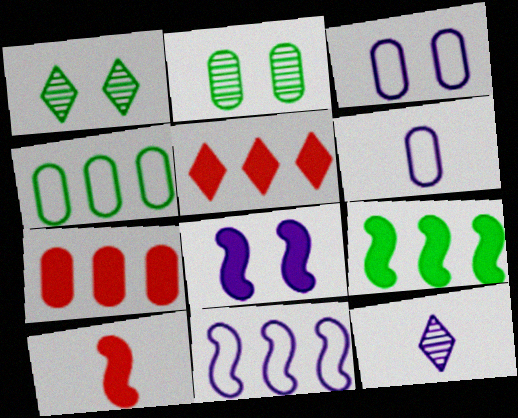[[2, 6, 7], 
[8, 9, 10]]